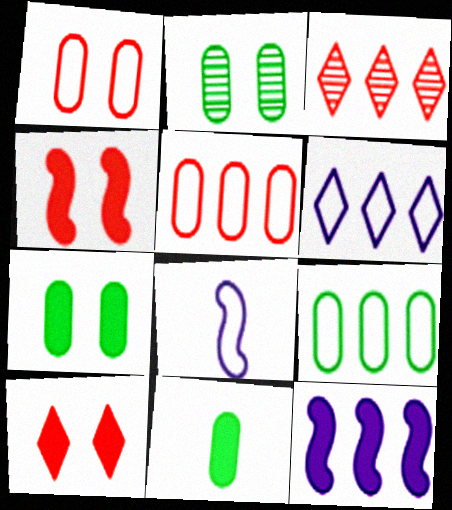[[2, 9, 11], 
[3, 7, 8], 
[3, 9, 12], 
[10, 11, 12]]